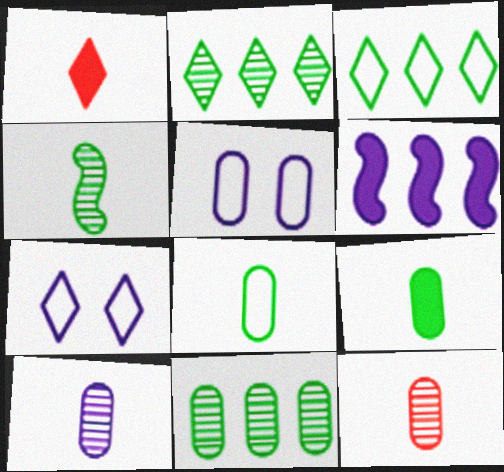[[1, 2, 7], 
[6, 7, 10]]